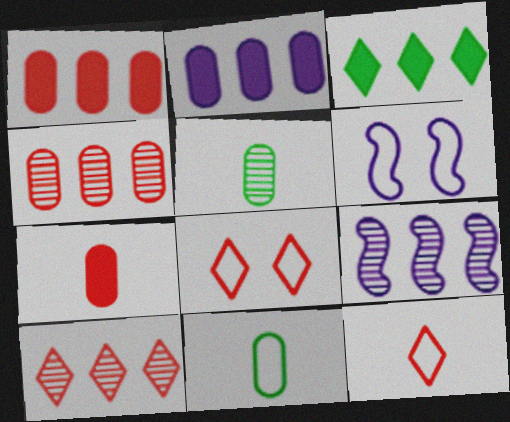[]